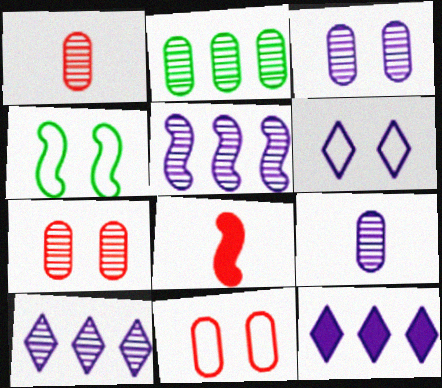[[1, 2, 3], 
[1, 4, 12], 
[2, 6, 8], 
[2, 7, 9], 
[4, 5, 8], 
[4, 6, 11]]